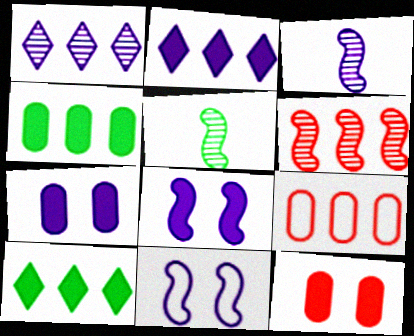[]